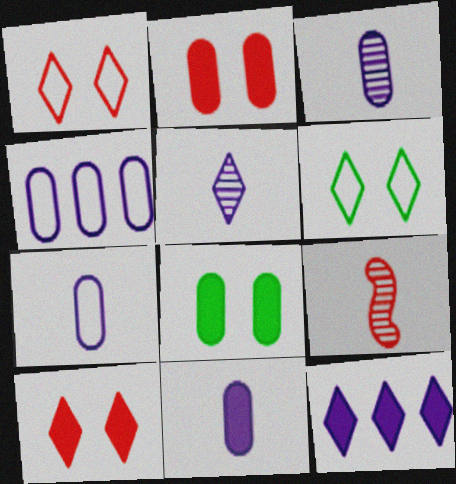[[3, 7, 11]]